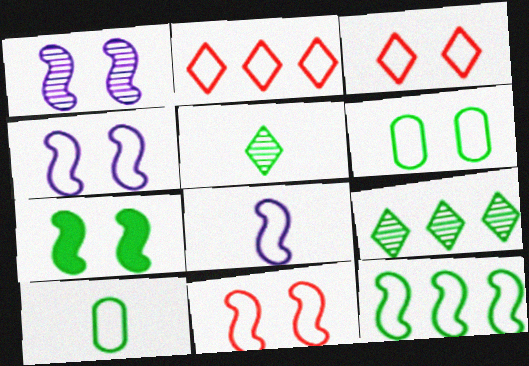[[1, 7, 11], 
[2, 4, 10], 
[2, 6, 8], 
[3, 4, 6], 
[7, 9, 10], 
[8, 11, 12]]